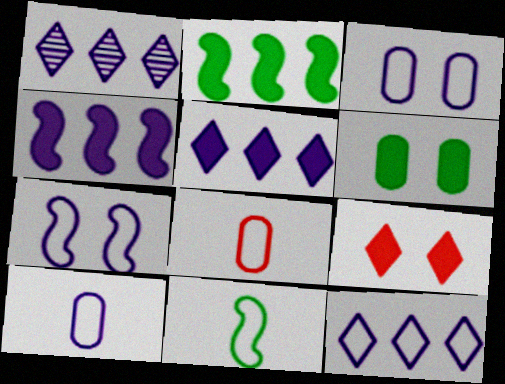[[1, 5, 12], 
[7, 10, 12]]